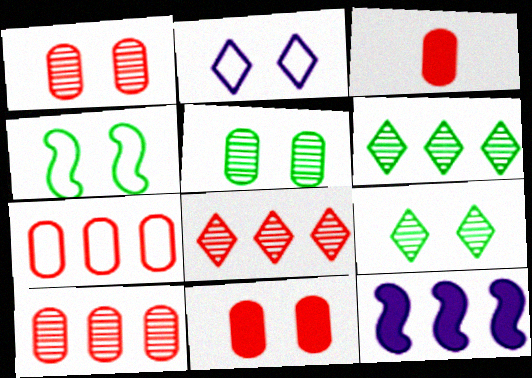[[1, 3, 7], 
[6, 7, 12]]